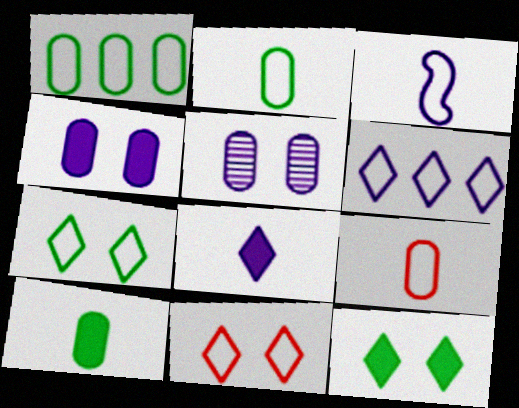[[1, 3, 11]]